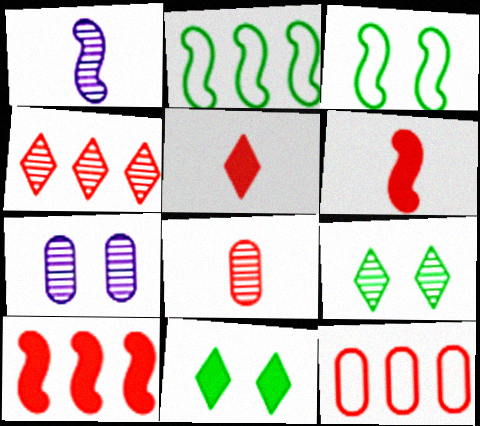[[1, 3, 10], 
[1, 11, 12], 
[2, 5, 7], 
[4, 10, 12]]